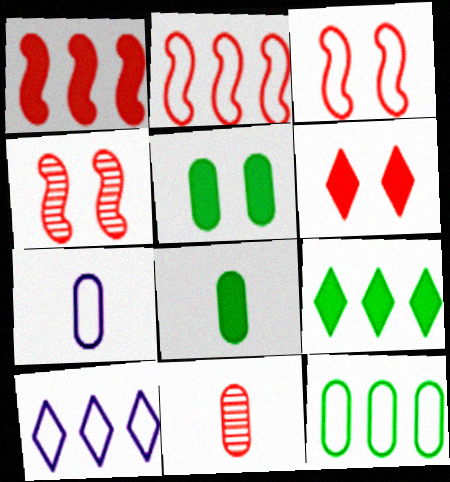[[2, 6, 11], 
[2, 10, 12], 
[4, 7, 9], 
[4, 8, 10], 
[7, 8, 11]]